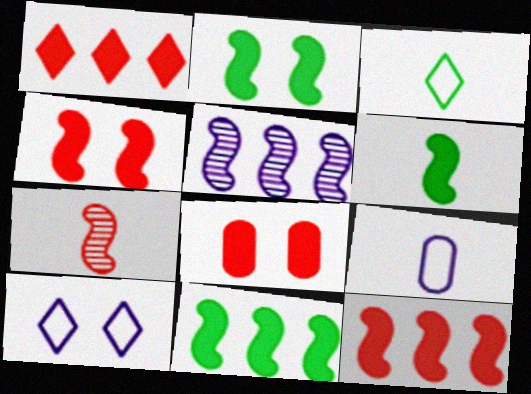[[2, 6, 11], 
[3, 5, 8]]